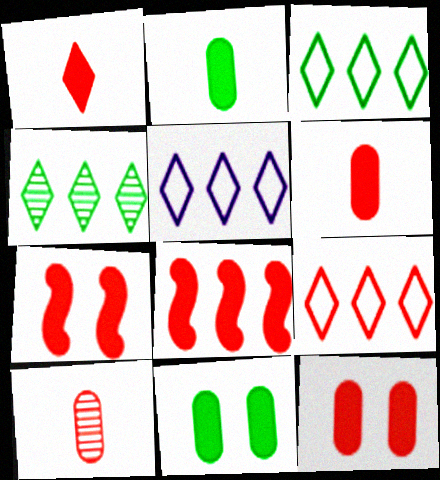[[1, 8, 12], 
[3, 5, 9], 
[7, 9, 10]]